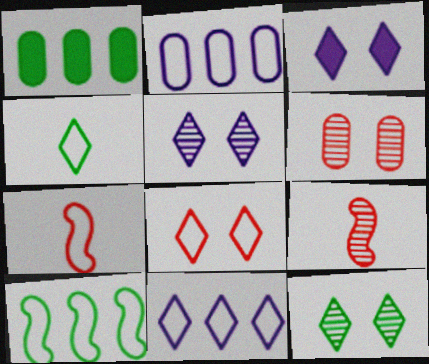[[1, 5, 7], 
[3, 8, 12], 
[4, 8, 11]]